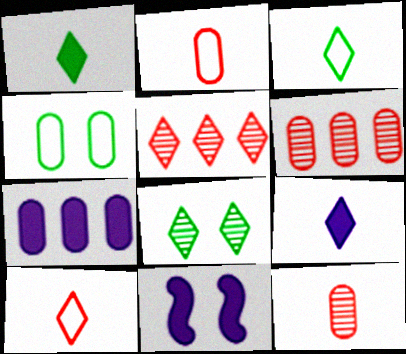[[3, 6, 11], 
[4, 7, 12], 
[7, 9, 11]]